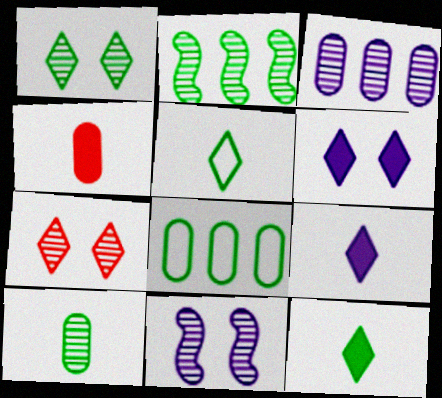[[1, 2, 10]]